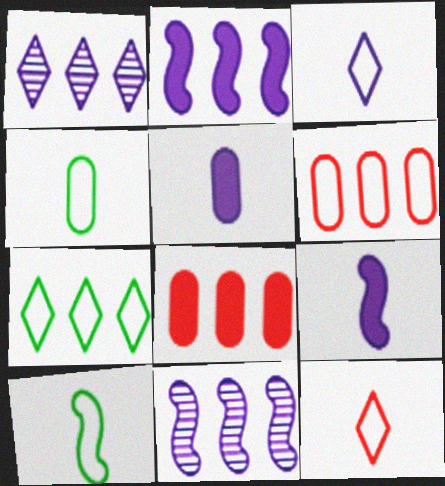[[7, 8, 11]]